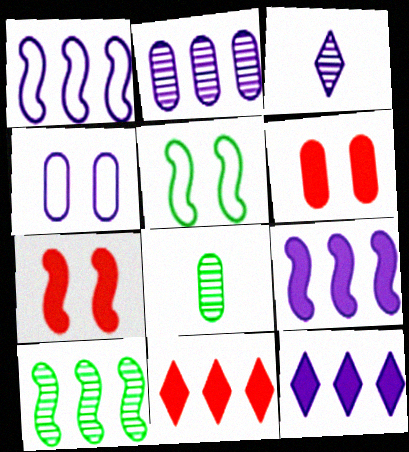[[1, 2, 12], 
[3, 4, 9]]